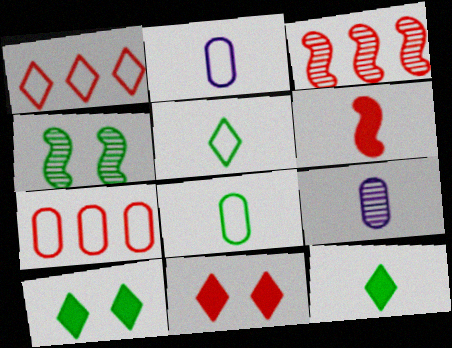[[2, 3, 10], 
[5, 6, 9]]